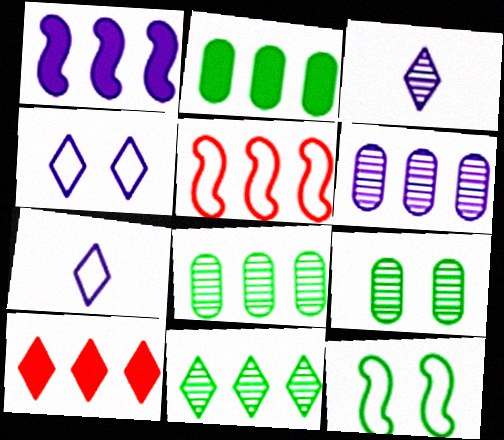[[1, 2, 10]]